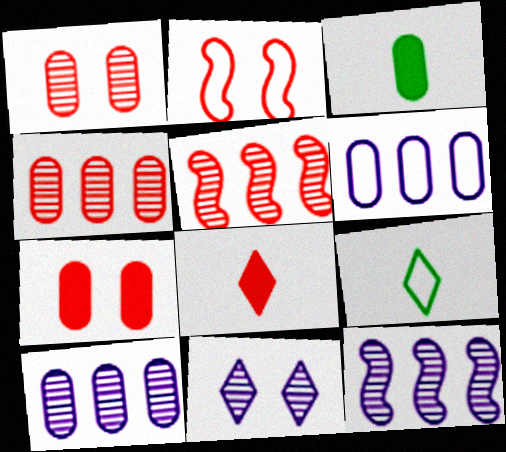[[1, 3, 6], 
[2, 4, 8], 
[2, 6, 9], 
[7, 9, 12]]